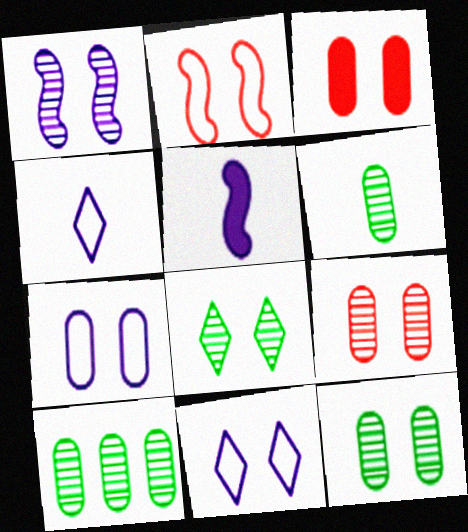[[1, 8, 9], 
[3, 7, 12], 
[6, 10, 12]]